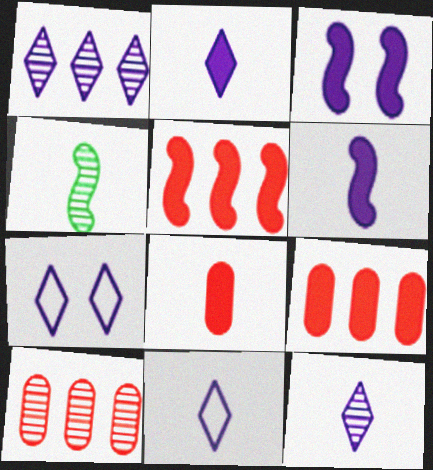[[1, 2, 7], 
[2, 11, 12], 
[4, 7, 9], 
[4, 8, 11]]